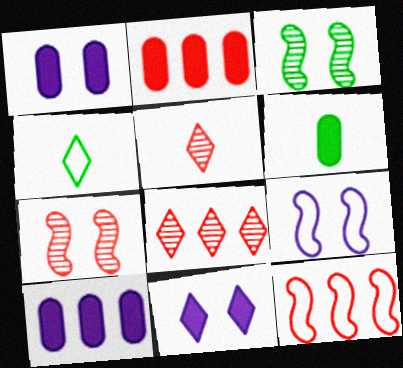[[1, 2, 6], 
[2, 8, 12], 
[4, 7, 10], 
[4, 8, 11], 
[6, 8, 9]]